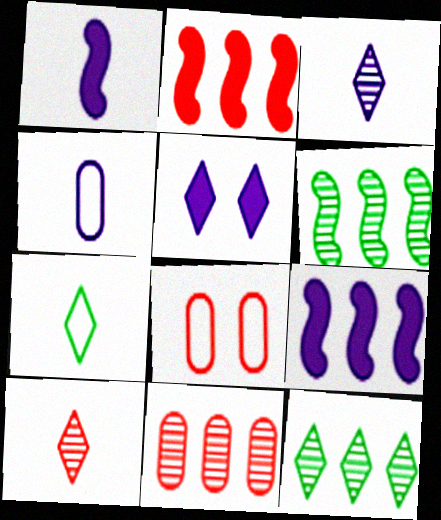[[1, 3, 4], 
[1, 8, 12], 
[2, 8, 10]]